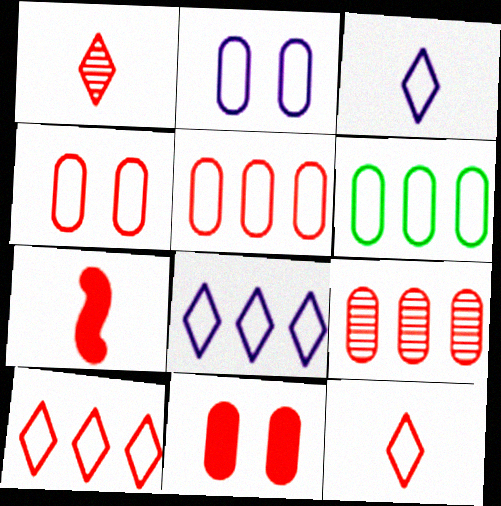[]